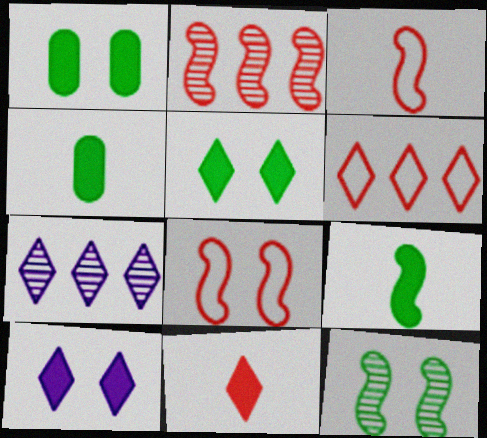[[1, 3, 7], 
[4, 7, 8]]